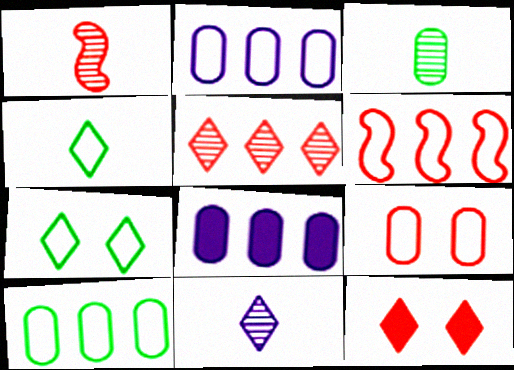[[1, 3, 11], 
[1, 7, 8], 
[3, 8, 9]]